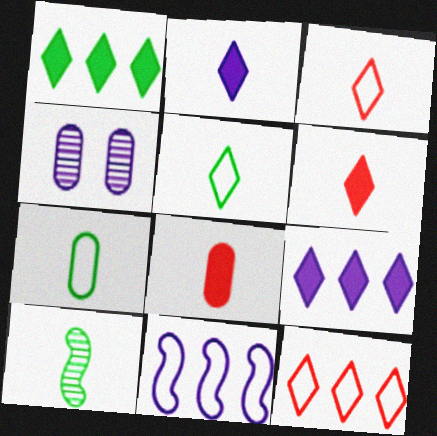[[2, 4, 11]]